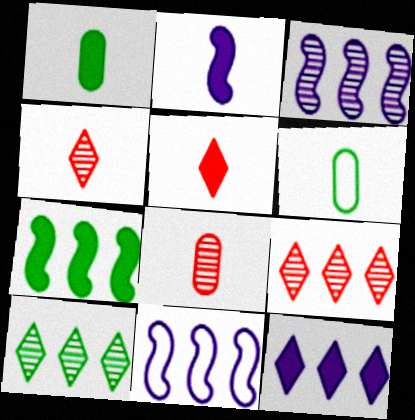[[1, 2, 5], 
[2, 4, 6]]